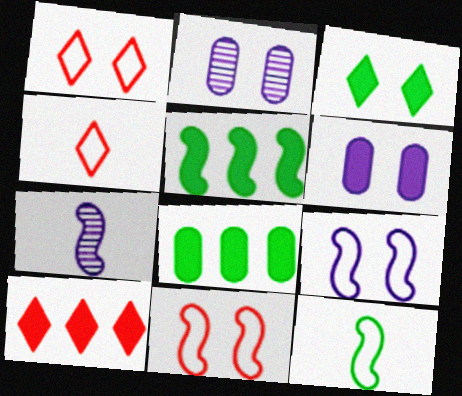[[1, 7, 8], 
[2, 3, 11], 
[2, 4, 5], 
[2, 10, 12], 
[5, 7, 11]]